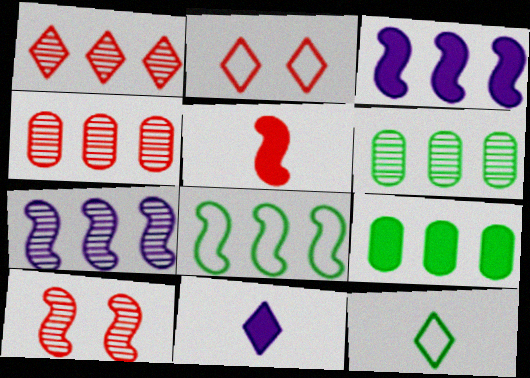[[1, 6, 7], 
[2, 4, 5]]